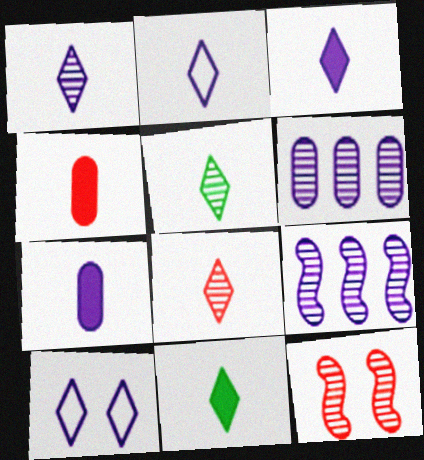[[1, 2, 3], 
[1, 5, 8], 
[2, 8, 11], 
[5, 6, 12], 
[7, 9, 10]]